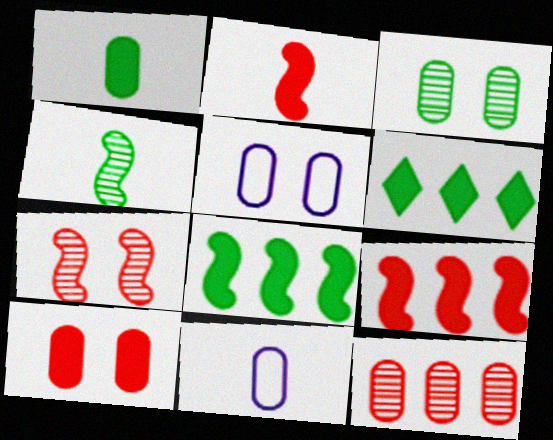[[1, 5, 12], 
[3, 5, 10], 
[6, 7, 11]]